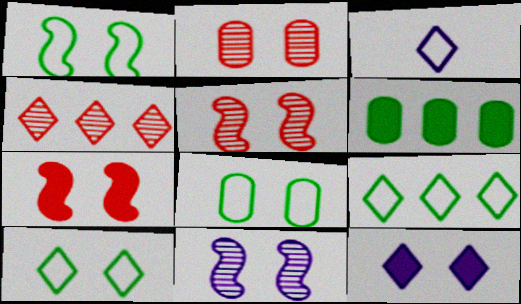[[1, 2, 12], 
[1, 7, 11], 
[1, 8, 10], 
[3, 5, 6], 
[5, 8, 12]]